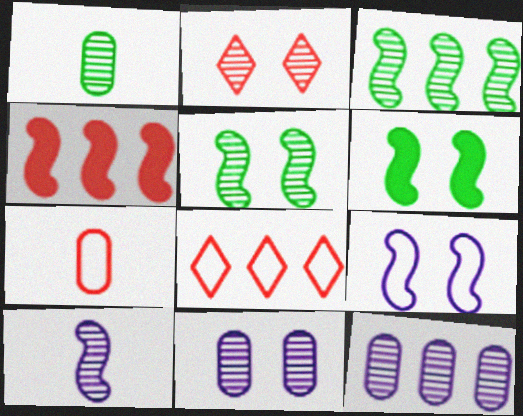[[2, 4, 7], 
[2, 5, 11]]